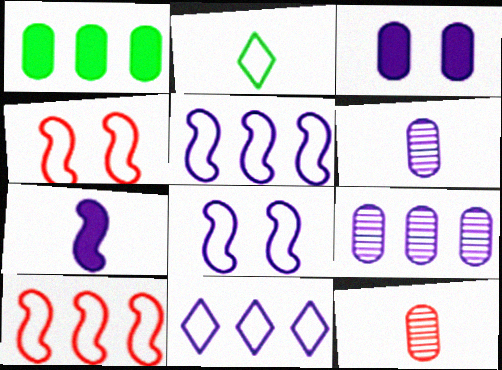[[2, 7, 12]]